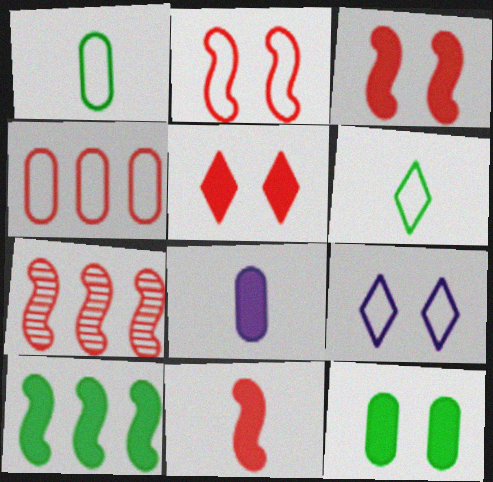[[2, 7, 11], 
[5, 8, 10]]